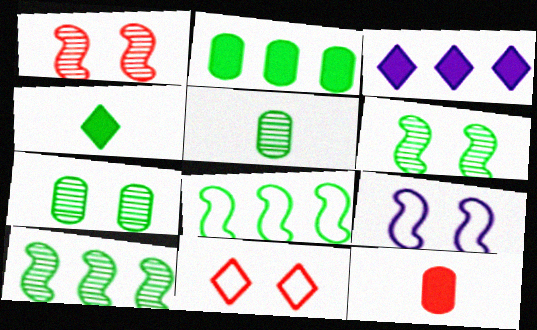[[4, 7, 8]]